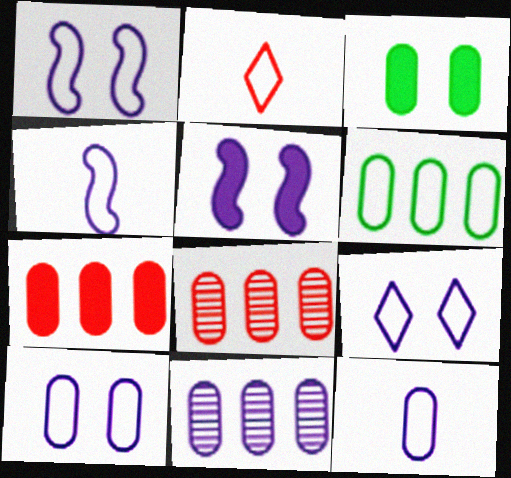[[1, 2, 6], 
[1, 9, 10], 
[3, 8, 12], 
[6, 7, 11]]